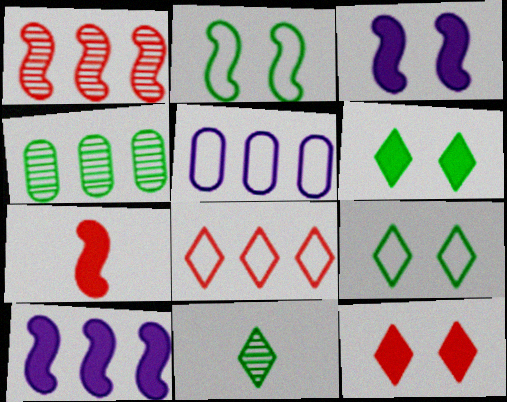[[4, 8, 10]]